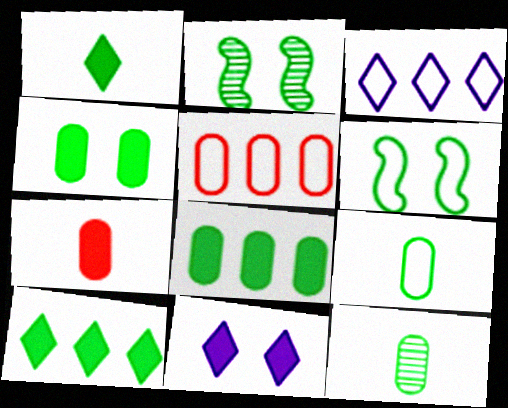[[2, 3, 7], 
[2, 9, 10], 
[6, 10, 12]]